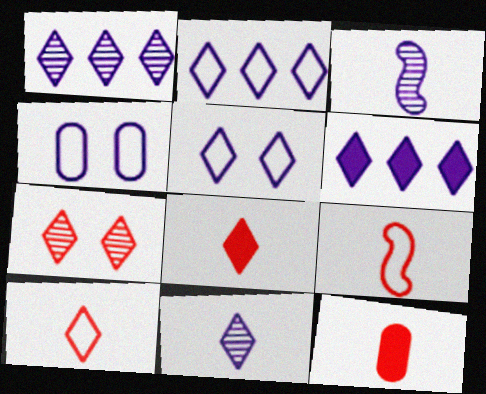[[1, 2, 6], 
[3, 4, 6], 
[5, 6, 11]]